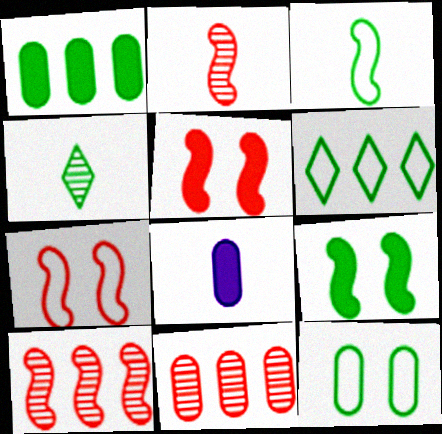[[3, 6, 12], 
[8, 11, 12]]